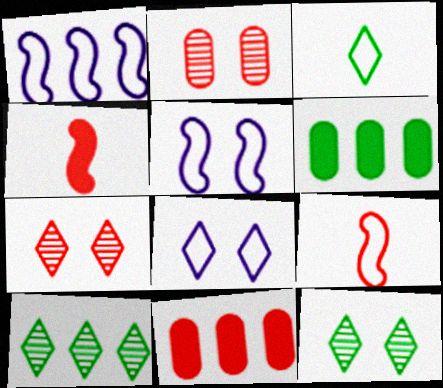[[1, 10, 11], 
[7, 9, 11]]